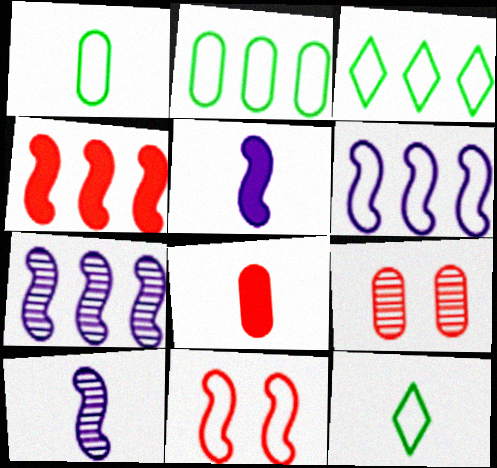[[3, 5, 9], 
[8, 10, 12]]